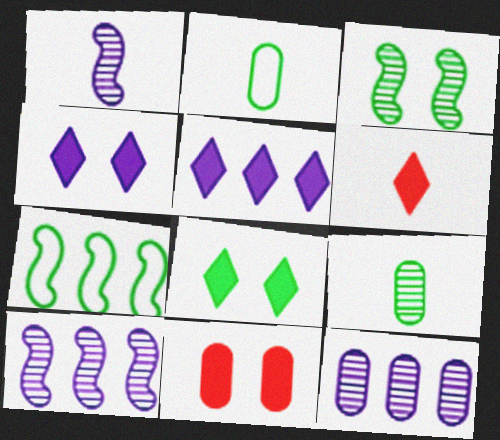[[1, 2, 6], 
[2, 11, 12], 
[5, 6, 8], 
[7, 8, 9]]